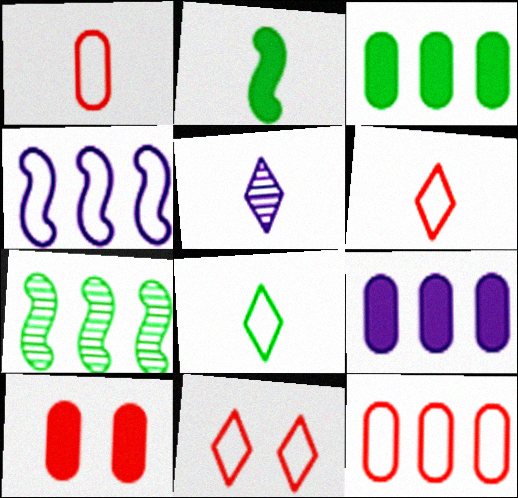[[1, 2, 5]]